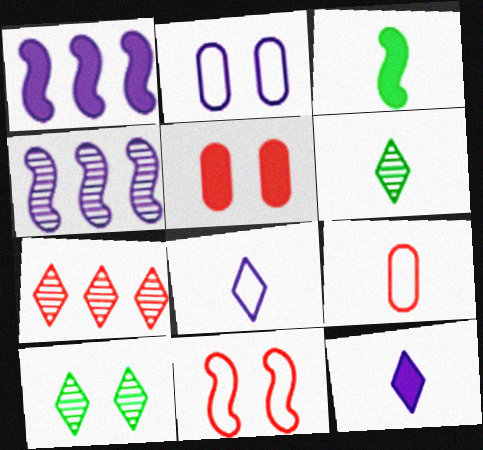[[1, 9, 10], 
[2, 3, 7], 
[2, 4, 12], 
[3, 4, 11]]